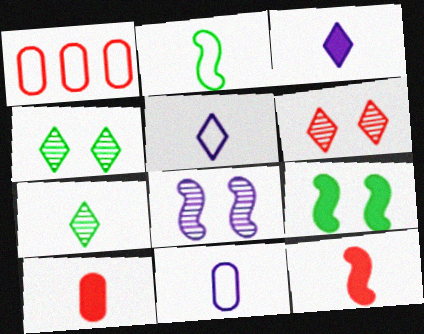[[1, 6, 12], 
[7, 11, 12]]